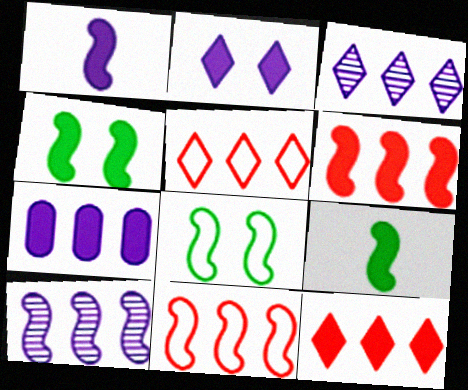[[1, 2, 7], 
[1, 4, 6]]